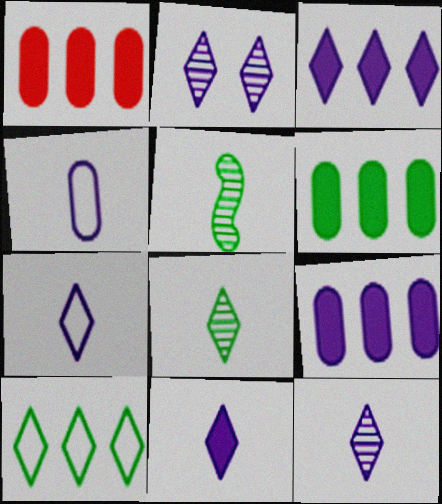[[1, 6, 9], 
[2, 3, 7], 
[7, 11, 12]]